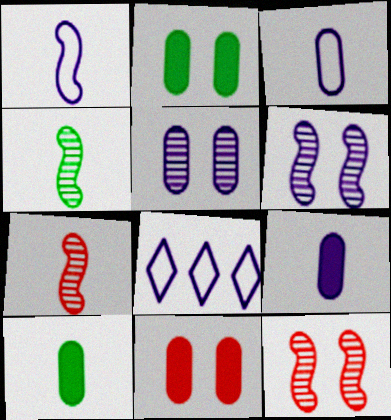[[2, 7, 8], 
[4, 8, 11], 
[6, 8, 9], 
[8, 10, 12]]